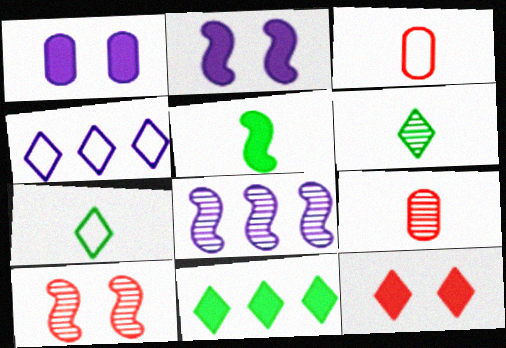[[4, 6, 12]]